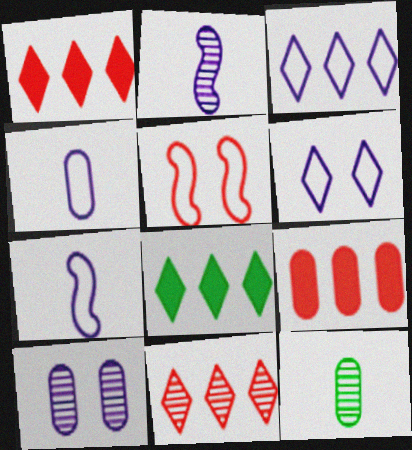[[3, 8, 11]]